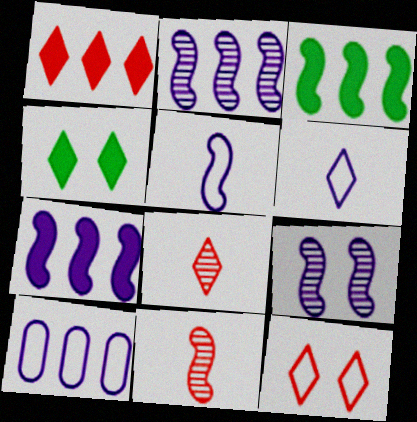[[1, 8, 12], 
[4, 10, 11], 
[5, 7, 9]]